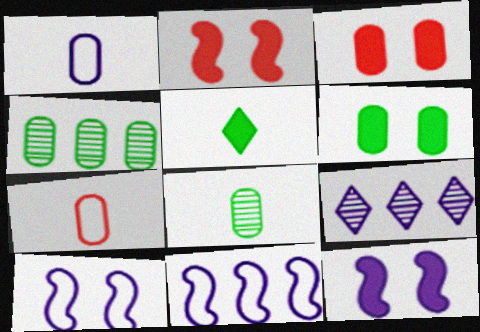[[1, 3, 4], 
[1, 9, 12]]